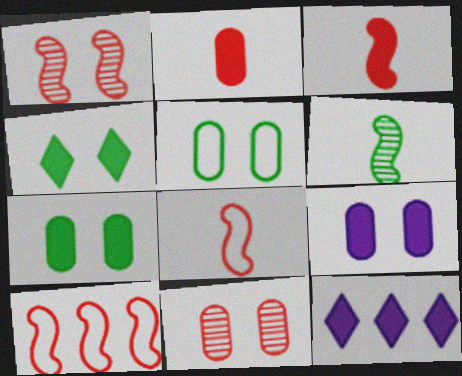[[1, 3, 10], 
[3, 7, 12], 
[5, 9, 11]]